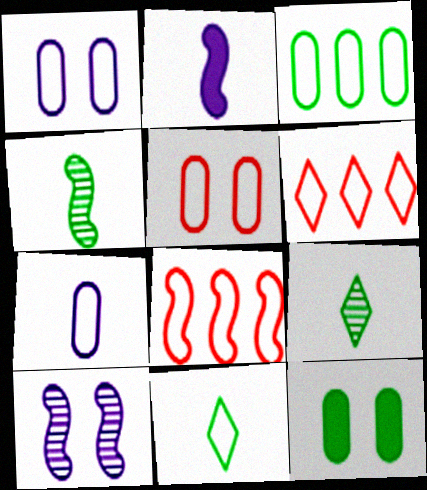[[1, 8, 11], 
[3, 5, 7]]